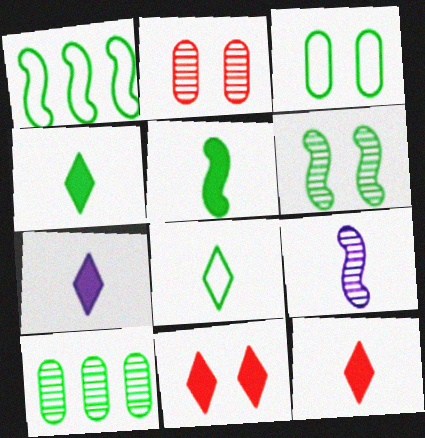[[1, 2, 7], 
[1, 3, 8], 
[1, 5, 6], 
[4, 7, 12]]